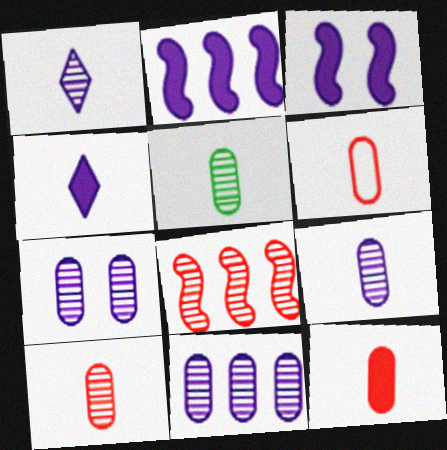[[5, 9, 10], 
[6, 10, 12], 
[7, 9, 11]]